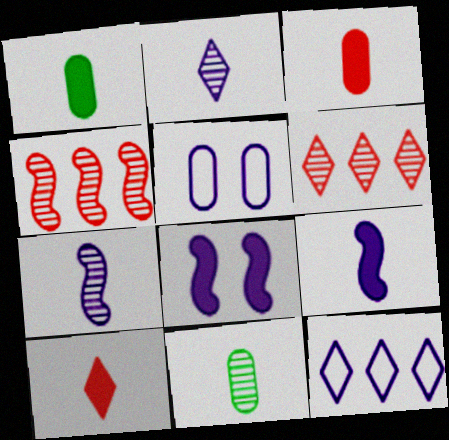[[1, 9, 10]]